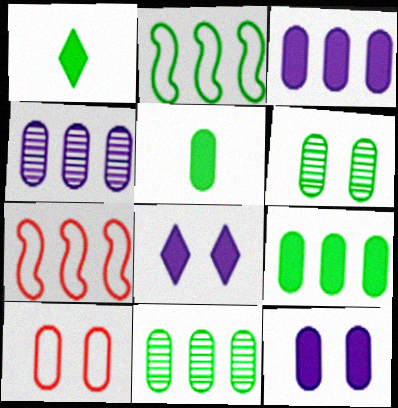[[1, 2, 6], 
[4, 5, 10], 
[6, 10, 12]]